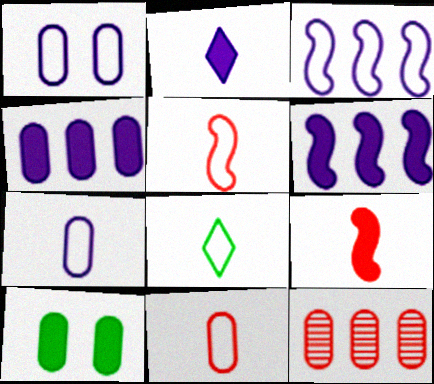[[5, 7, 8], 
[7, 10, 12]]